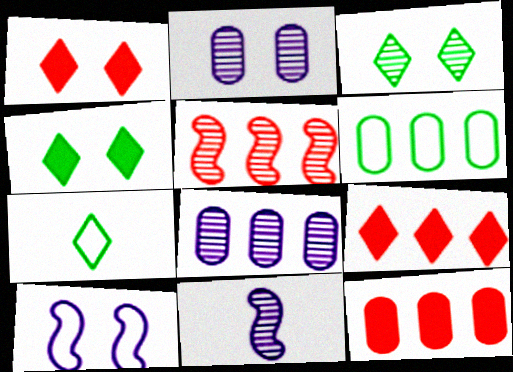[[1, 6, 11], 
[6, 8, 12]]